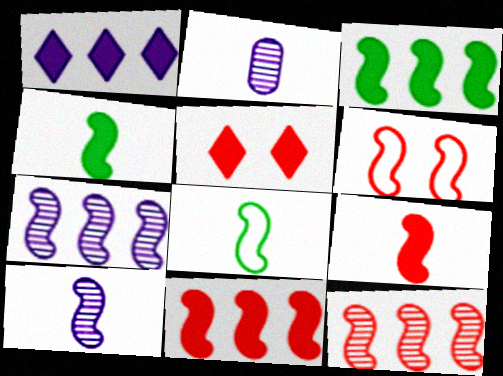[[3, 6, 10], 
[4, 6, 7], 
[6, 9, 12], 
[8, 9, 10]]